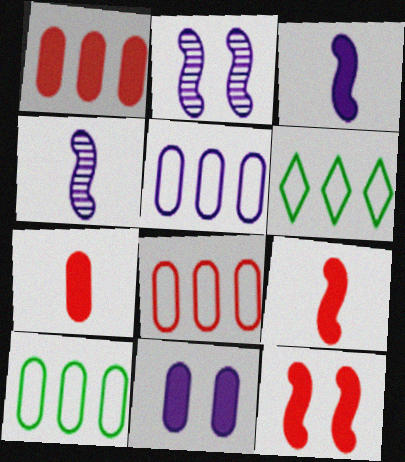[[2, 6, 7], 
[5, 8, 10]]